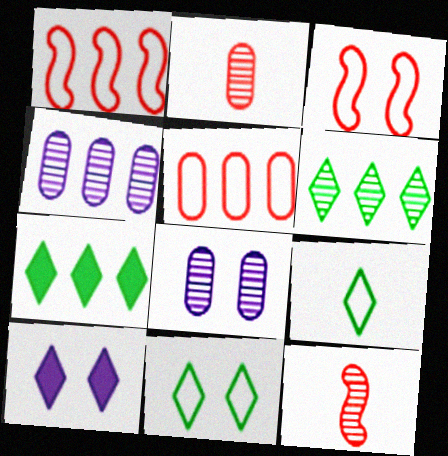[[1, 4, 7], 
[6, 8, 12]]